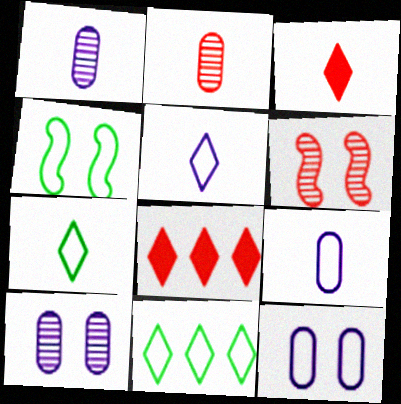[[1, 4, 8]]